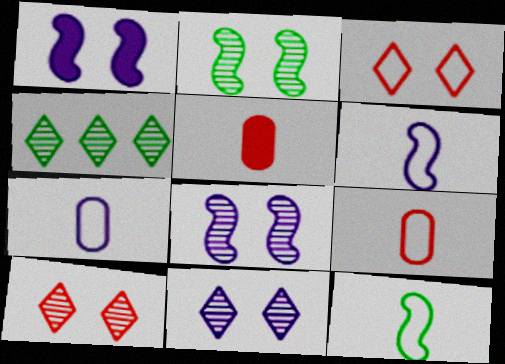[[1, 4, 9]]